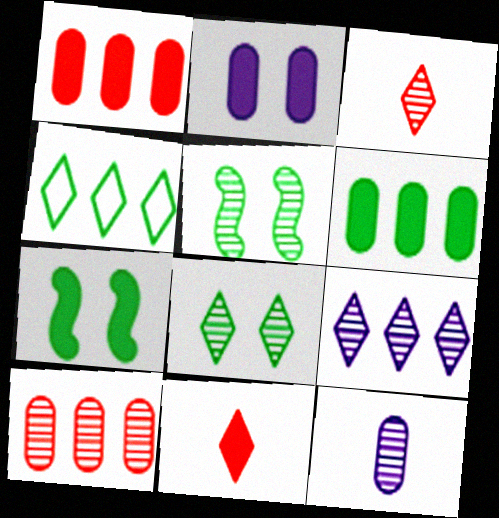[[3, 8, 9]]